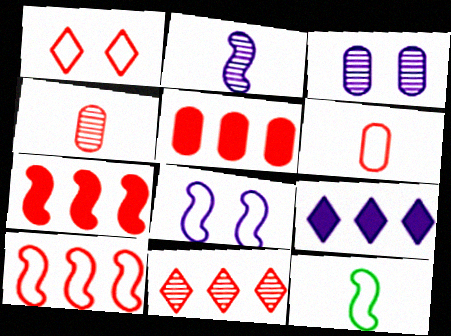[[1, 4, 7], 
[1, 6, 10], 
[5, 10, 11], 
[8, 10, 12]]